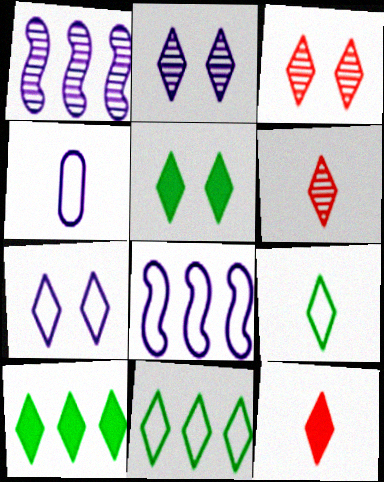[[2, 11, 12], 
[3, 5, 7], 
[4, 7, 8], 
[6, 7, 10]]